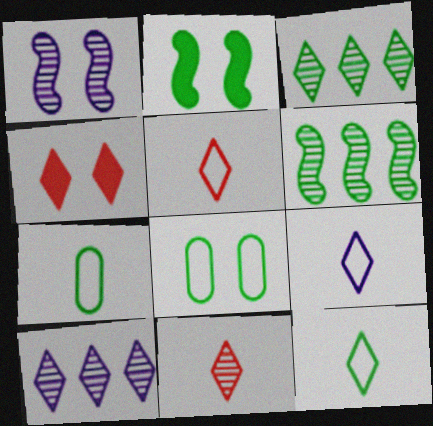[[1, 4, 8], 
[2, 3, 7], 
[3, 4, 9], 
[4, 10, 12], 
[5, 9, 12]]